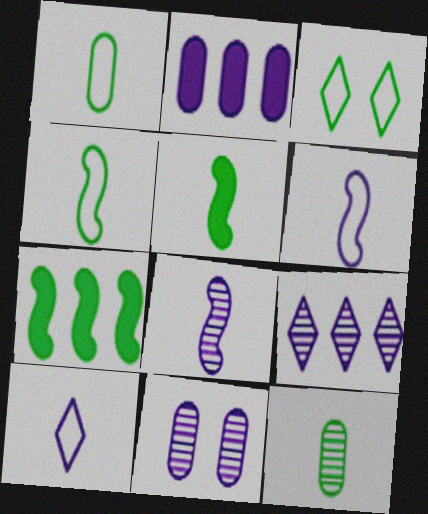[[3, 7, 12], 
[8, 9, 11]]